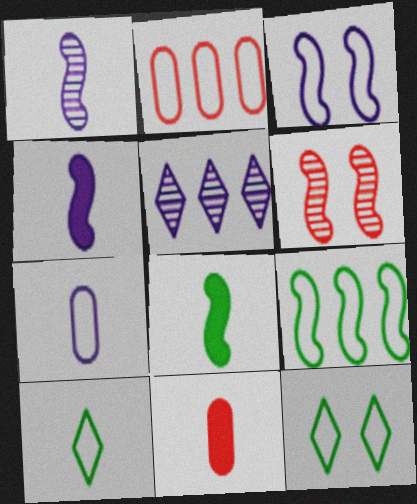[[1, 10, 11], 
[2, 3, 10], 
[4, 6, 9]]